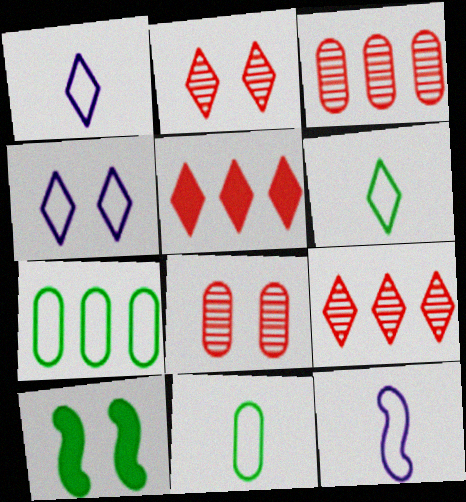[[1, 3, 10], 
[4, 8, 10]]